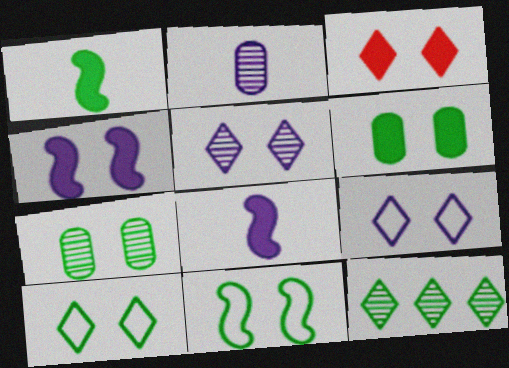[[3, 4, 6], 
[3, 5, 10]]